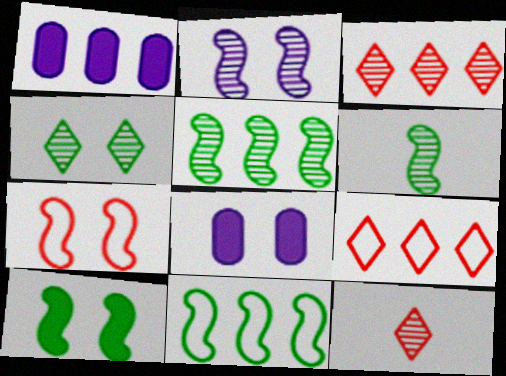[[1, 3, 11], 
[1, 5, 9], 
[2, 7, 10], 
[4, 7, 8], 
[6, 8, 9], 
[6, 10, 11], 
[8, 11, 12]]